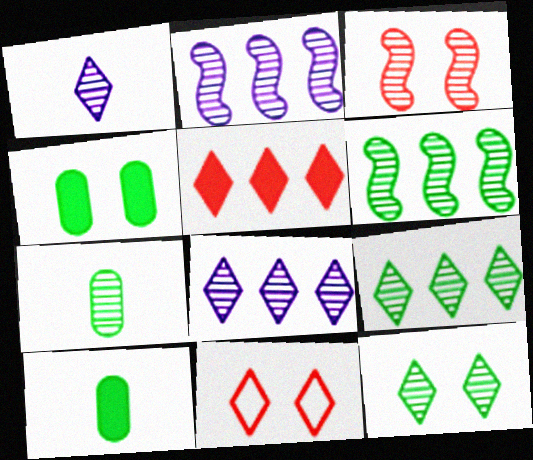[[2, 10, 11], 
[3, 7, 8], 
[6, 7, 12]]